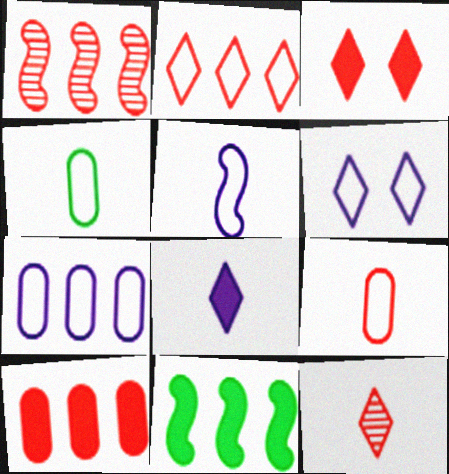[[1, 2, 10], 
[1, 3, 9], 
[2, 3, 12], 
[5, 6, 7]]